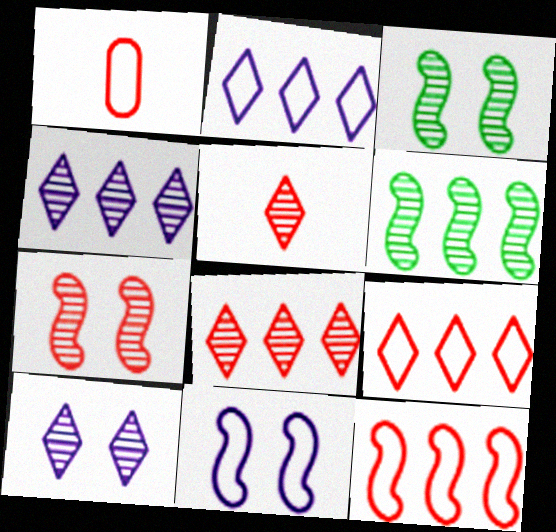[]